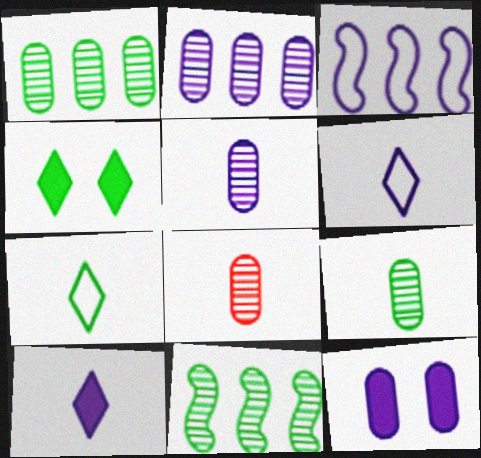[[3, 4, 8], 
[5, 8, 9]]